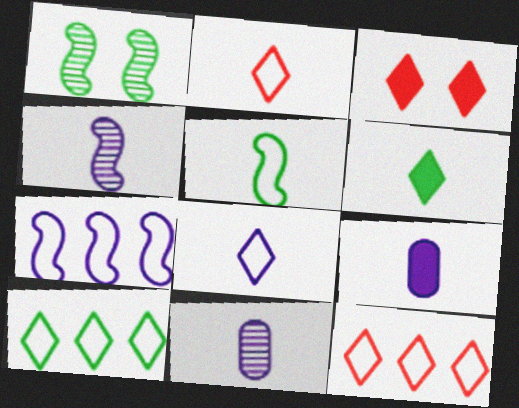[[1, 9, 12], 
[4, 8, 9]]